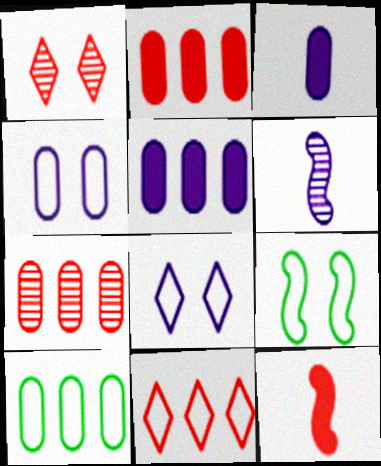[[5, 6, 8], 
[5, 7, 10]]